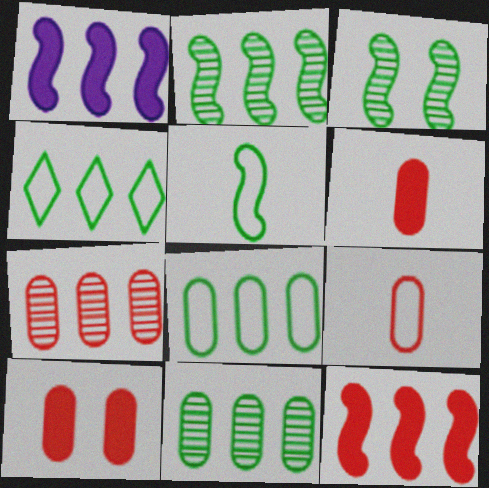[[1, 4, 7], 
[7, 9, 10]]